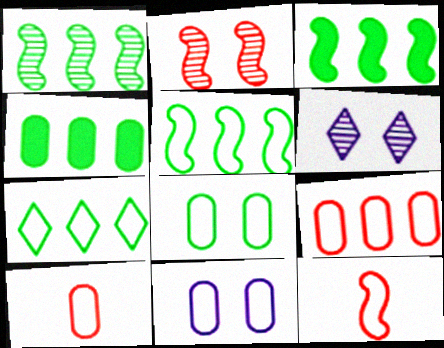[[1, 3, 5], 
[1, 4, 7], 
[3, 6, 10], 
[4, 6, 12], 
[7, 11, 12]]